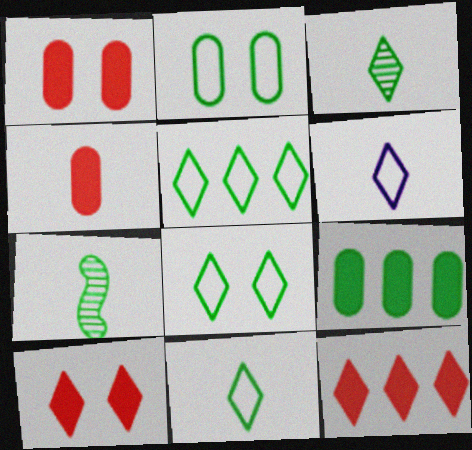[[4, 6, 7], 
[5, 8, 11], 
[7, 8, 9]]